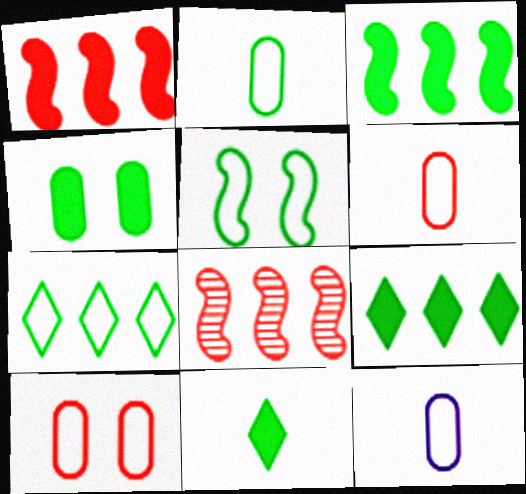[[2, 5, 7], 
[2, 6, 12], 
[3, 4, 11]]